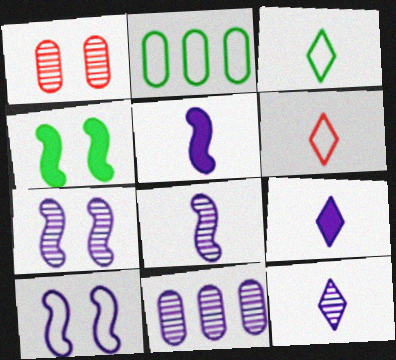[[2, 6, 10], 
[4, 6, 11], 
[7, 11, 12], 
[9, 10, 11]]